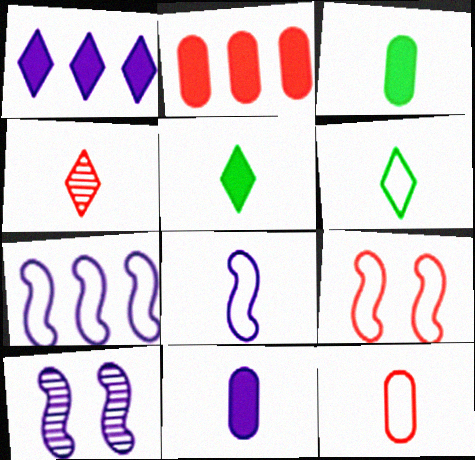[[2, 4, 9], 
[2, 6, 10], 
[3, 4, 8], 
[6, 8, 12]]